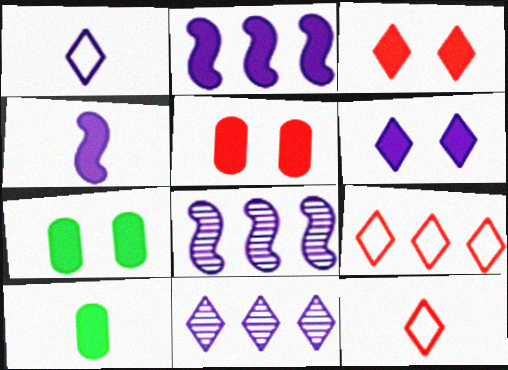[[1, 6, 11], 
[2, 3, 10], 
[7, 8, 12]]